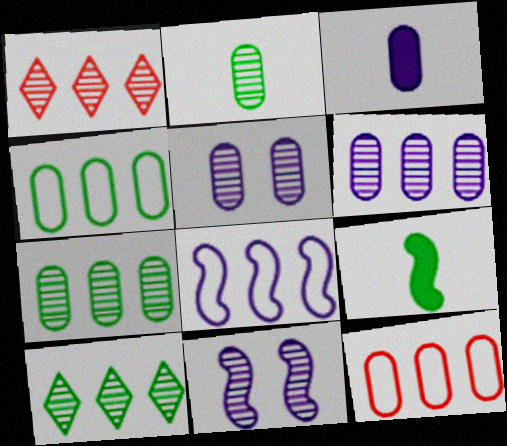[[1, 2, 11]]